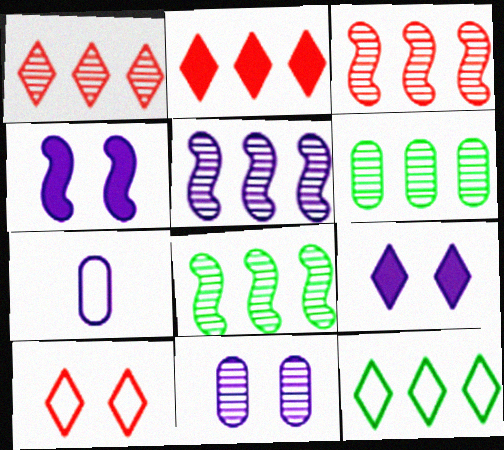[[1, 5, 6], 
[3, 5, 8], 
[5, 7, 9]]